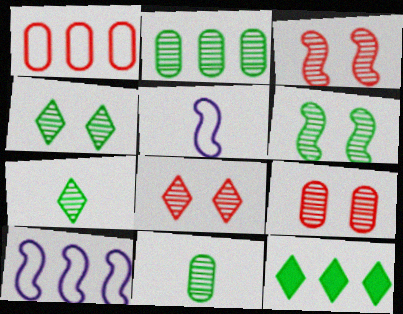[[2, 6, 7], 
[3, 8, 9], 
[5, 9, 12]]